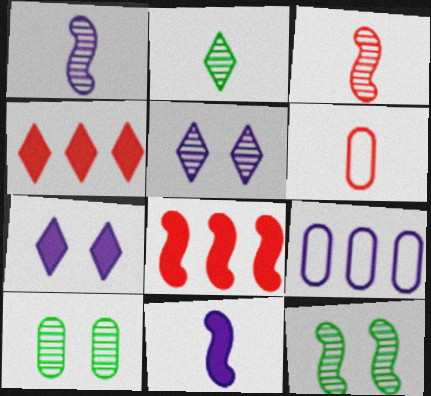[[1, 7, 9], 
[2, 6, 11], 
[5, 9, 11]]